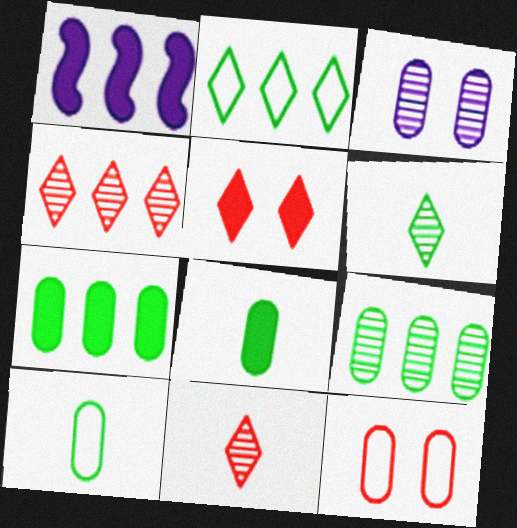[[1, 5, 8], 
[1, 6, 12]]